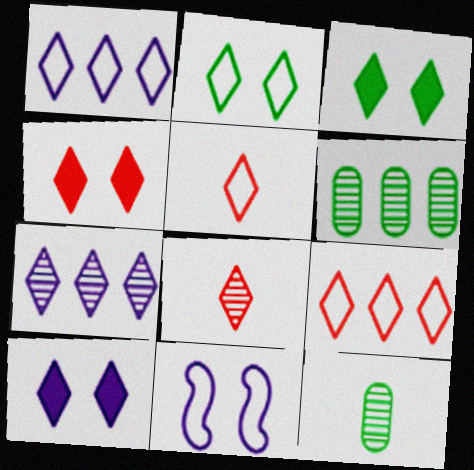[[1, 2, 5], 
[1, 3, 8], 
[3, 4, 10], 
[3, 5, 7], 
[4, 8, 9]]